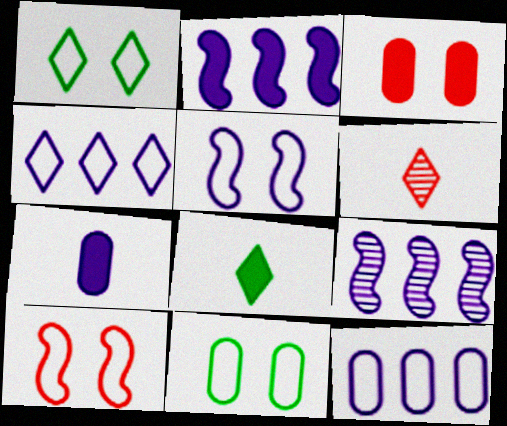[[2, 3, 8], 
[2, 6, 11]]